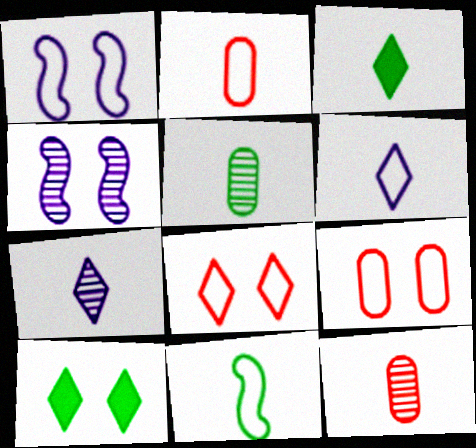[[2, 6, 11], 
[3, 5, 11], 
[4, 9, 10]]